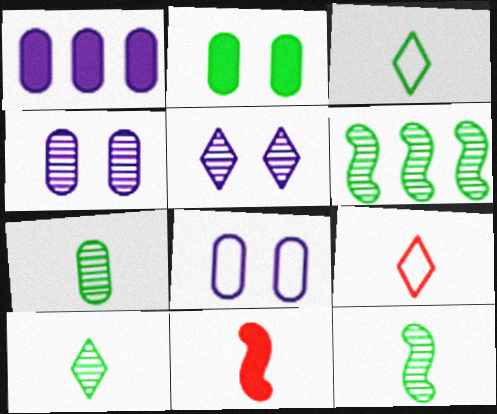[[2, 3, 6], 
[7, 10, 12]]